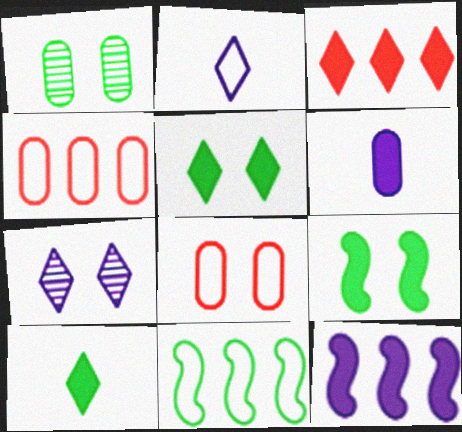[[1, 4, 6], 
[1, 10, 11], 
[2, 8, 11], 
[3, 6, 9], 
[7, 8, 9]]